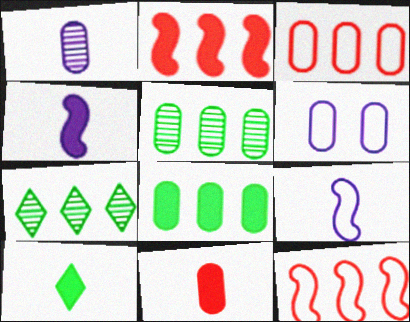[[4, 10, 11], 
[5, 6, 11]]